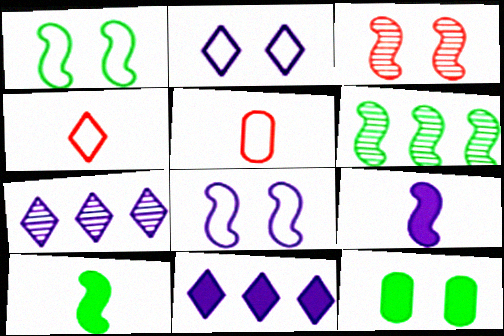[[1, 6, 10], 
[2, 3, 12]]